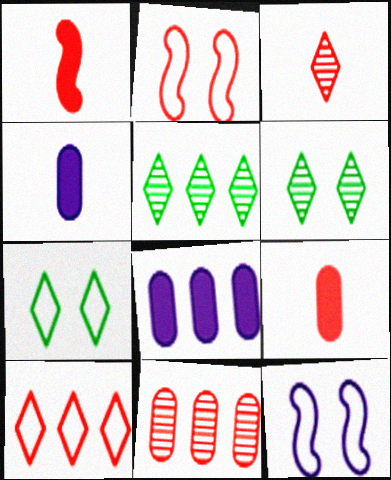[[2, 4, 5], 
[5, 9, 12]]